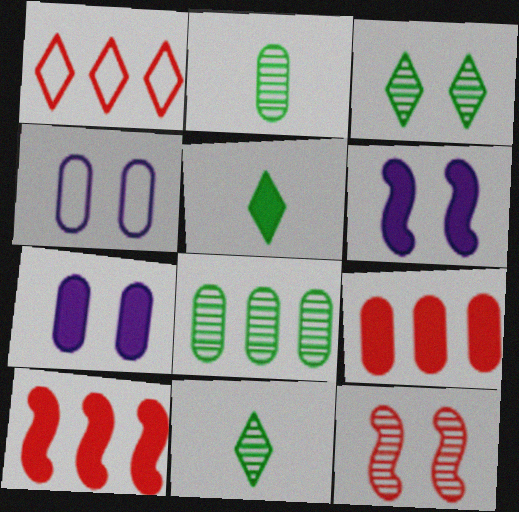[[1, 2, 6], 
[2, 4, 9], 
[4, 10, 11], 
[5, 6, 9], 
[5, 7, 10]]